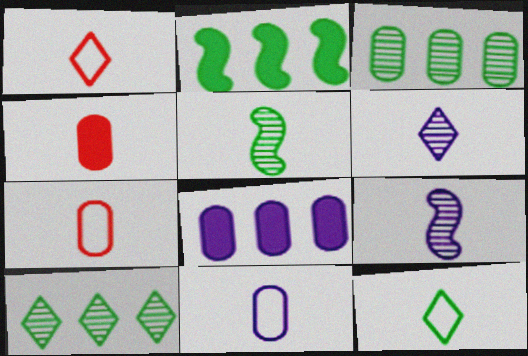[[4, 9, 12]]